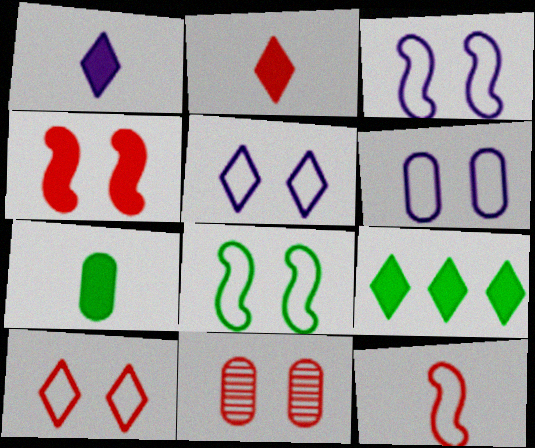[[3, 5, 6], 
[4, 10, 11], 
[6, 8, 10]]